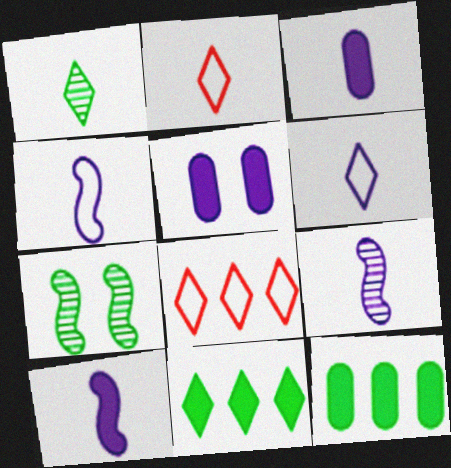[[3, 6, 9], 
[3, 7, 8], 
[4, 9, 10]]